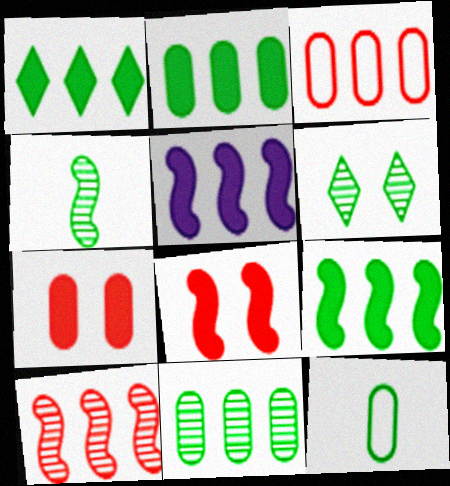[[1, 2, 9], 
[4, 6, 11], 
[6, 9, 12]]